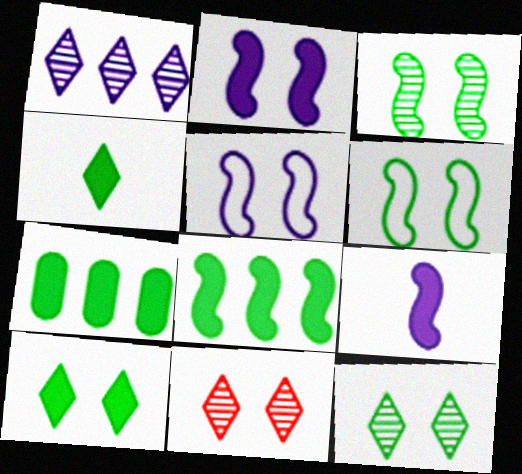[]